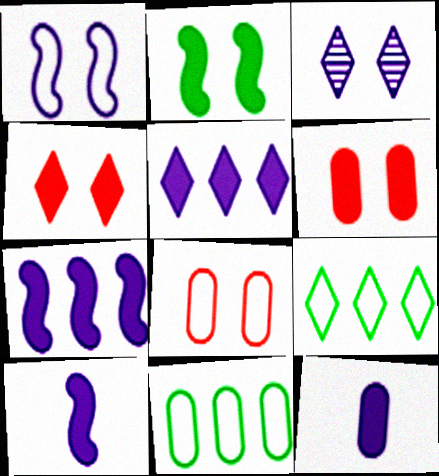[[2, 3, 8]]